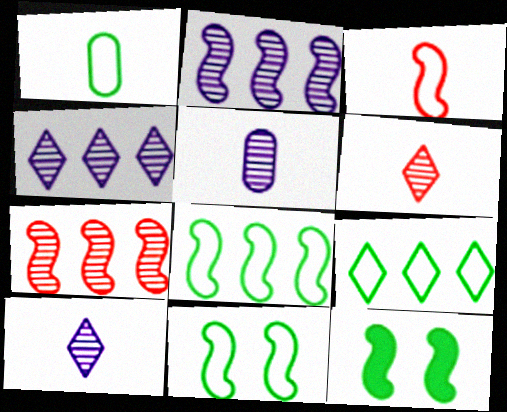[[1, 9, 11], 
[2, 3, 12]]